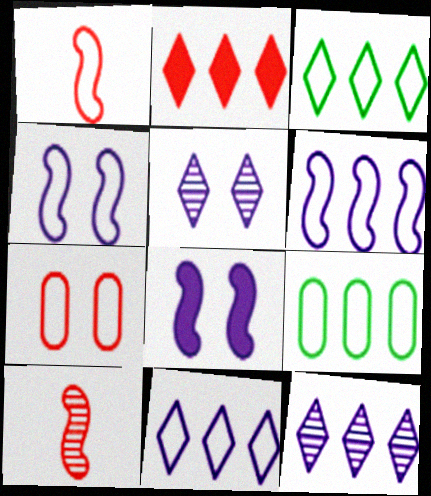[[2, 3, 12], 
[2, 7, 10]]